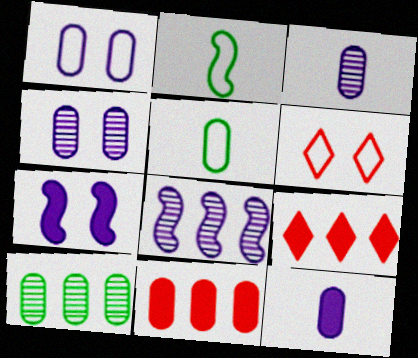[[2, 4, 9], 
[4, 5, 11]]